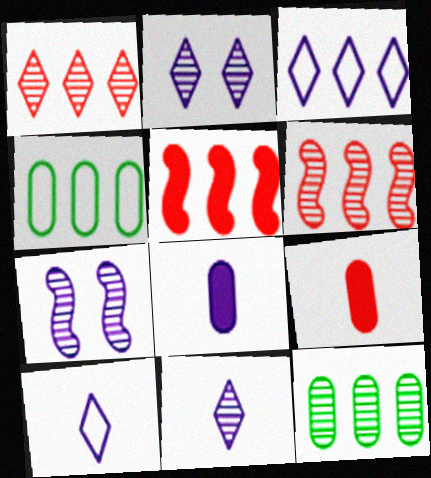[[3, 5, 12], 
[3, 7, 8]]